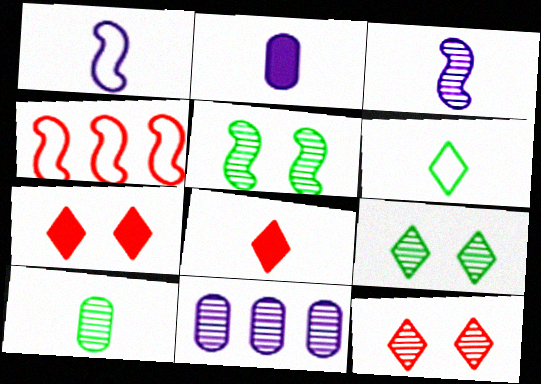[[1, 8, 10], 
[2, 4, 9]]